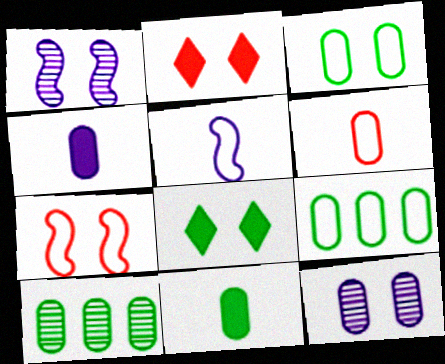[[1, 2, 3], 
[2, 5, 10], 
[3, 10, 11], 
[7, 8, 12]]